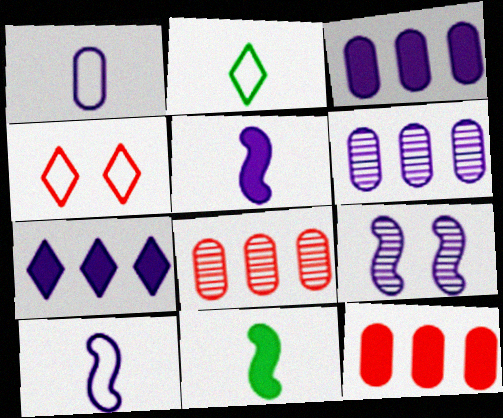[[1, 7, 9], 
[2, 9, 12], 
[4, 6, 11]]